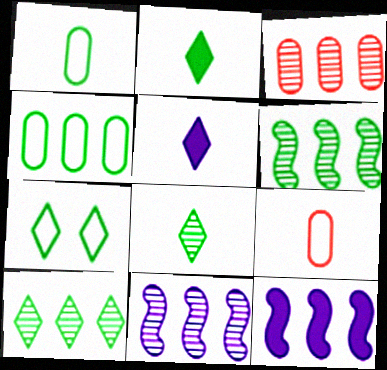[[2, 7, 10], 
[3, 10, 11]]